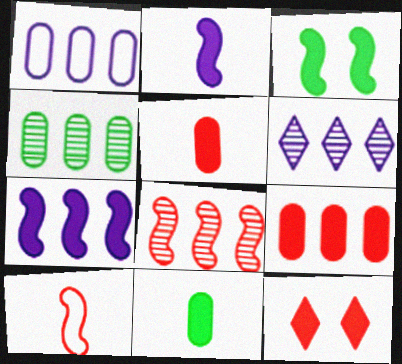[[1, 4, 9], 
[1, 6, 7], 
[4, 6, 8], 
[7, 11, 12]]